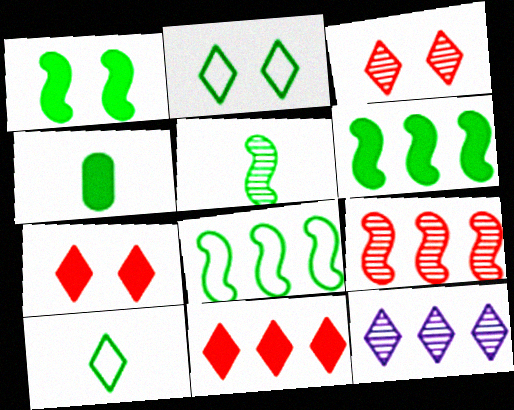[[1, 5, 8], 
[4, 5, 10], 
[7, 10, 12]]